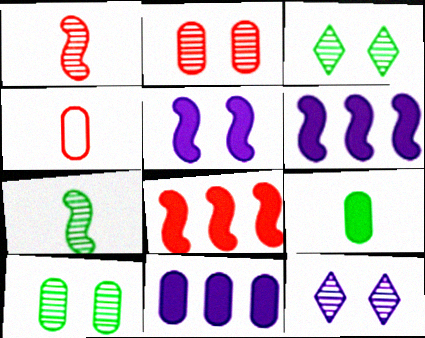[[3, 4, 6], 
[4, 10, 11]]